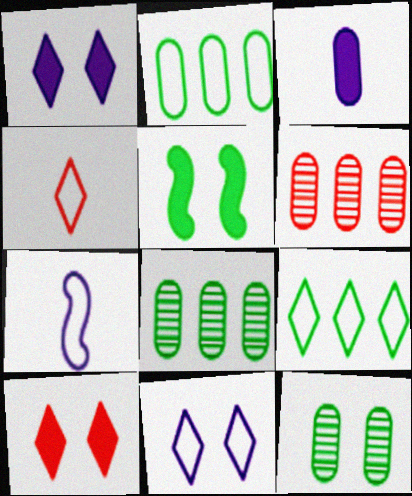[[4, 9, 11], 
[7, 8, 10]]